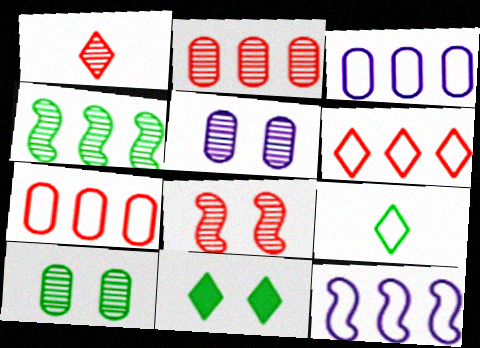[[1, 2, 8], 
[1, 4, 5]]